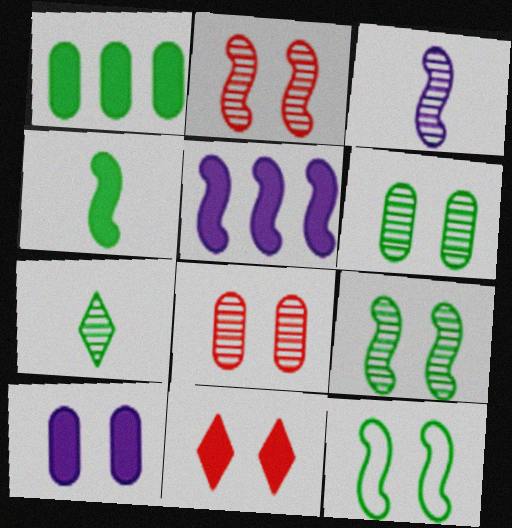[[1, 7, 12]]